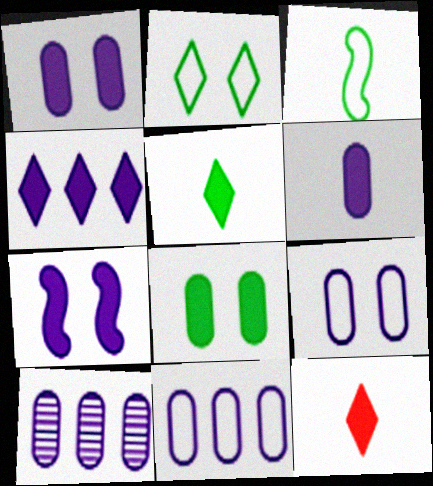[[4, 6, 7], 
[6, 9, 10]]